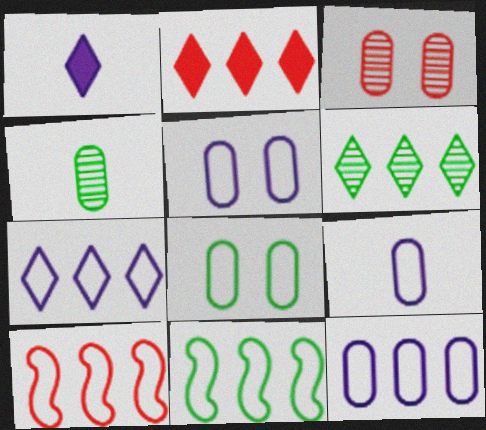[[1, 3, 11], 
[2, 6, 7], 
[5, 9, 12]]